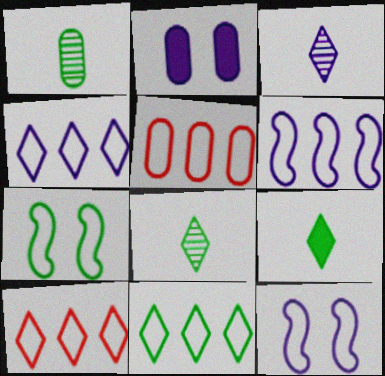[[1, 2, 5], 
[2, 3, 6], 
[4, 10, 11], 
[5, 6, 11]]